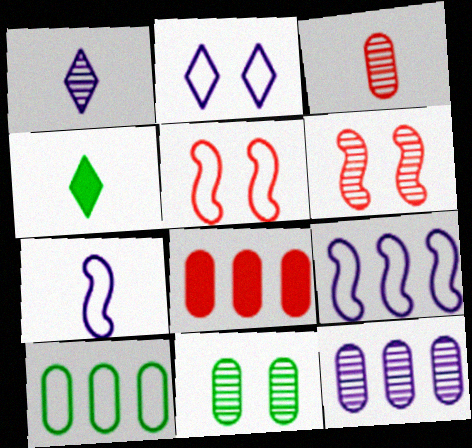[[3, 4, 7], 
[3, 11, 12], 
[4, 5, 12], 
[8, 10, 12]]